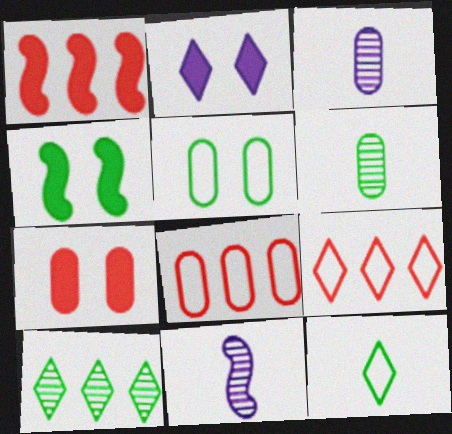[[2, 4, 7], 
[3, 4, 9]]